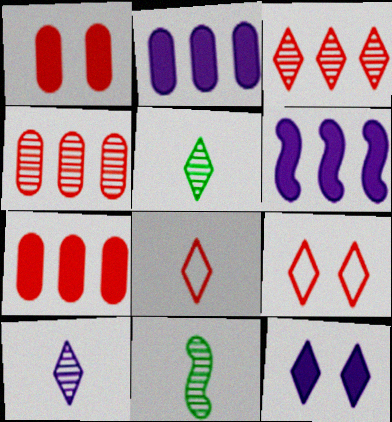[[2, 9, 11]]